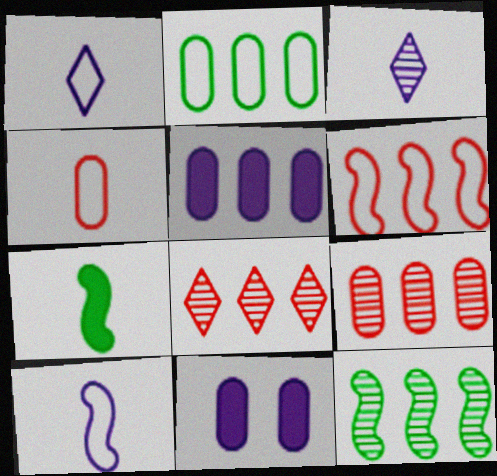[[2, 5, 9], 
[3, 4, 7]]